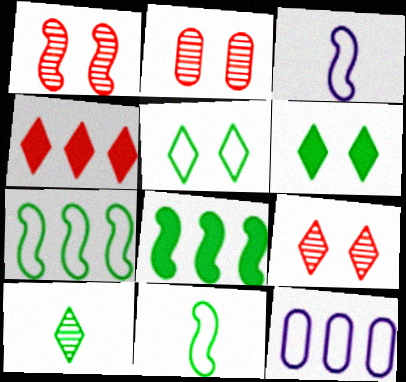[[1, 2, 9], 
[1, 3, 8]]